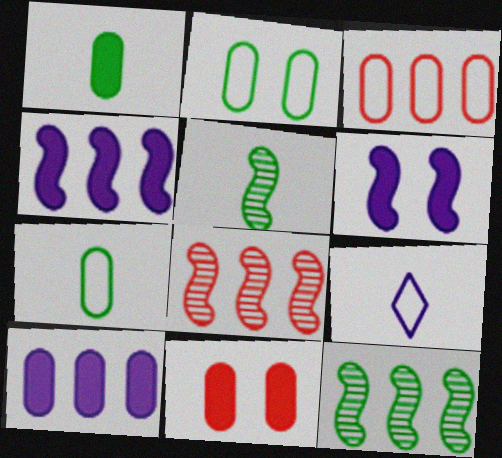[[1, 10, 11], 
[9, 11, 12]]